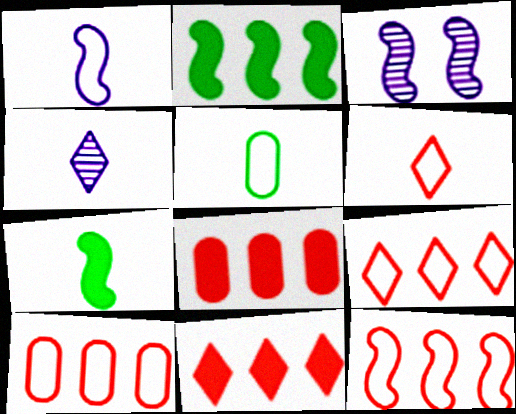[[1, 5, 6], 
[3, 5, 11], 
[3, 7, 12], 
[9, 10, 12]]